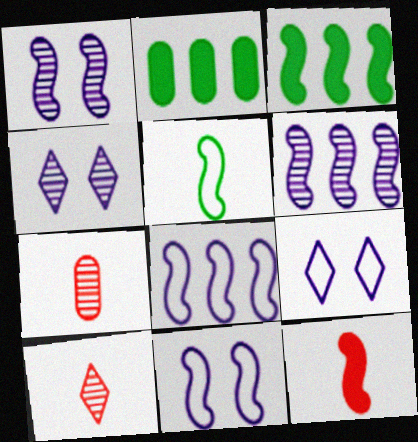[[2, 10, 11], 
[3, 7, 9]]